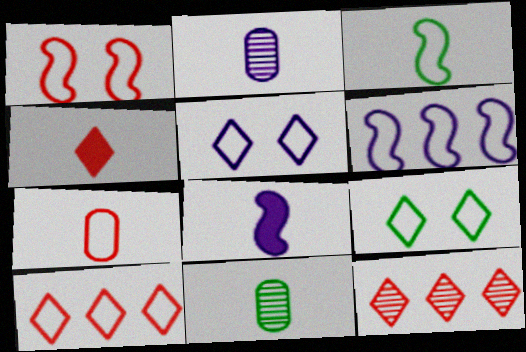[[1, 3, 6], 
[1, 7, 10], 
[2, 3, 4], 
[6, 7, 9]]